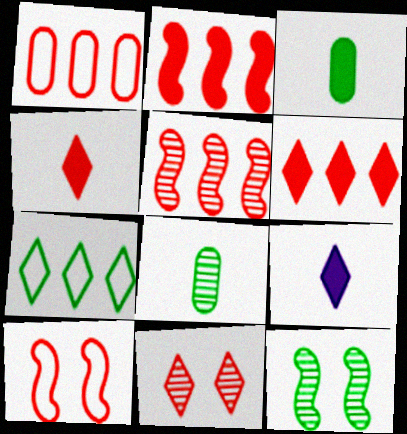[[1, 5, 6], 
[1, 9, 12], 
[3, 7, 12], 
[7, 9, 11]]